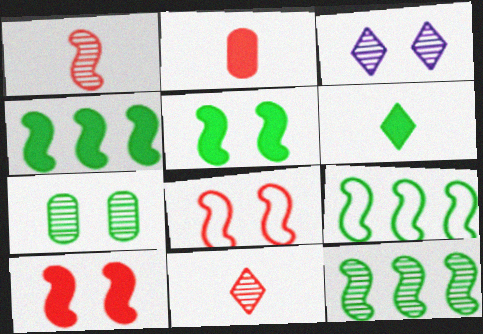[[2, 3, 9], 
[4, 9, 12], 
[6, 7, 9]]